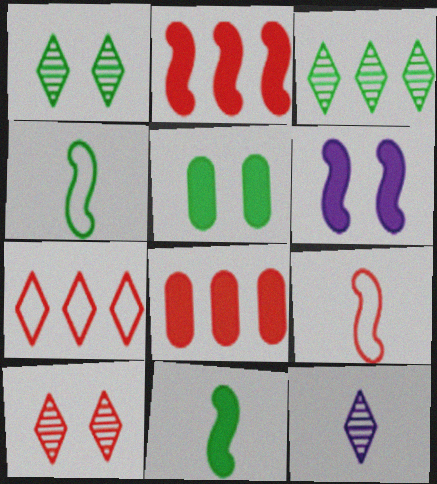[[2, 6, 11], 
[3, 4, 5], 
[3, 10, 12], 
[8, 9, 10]]